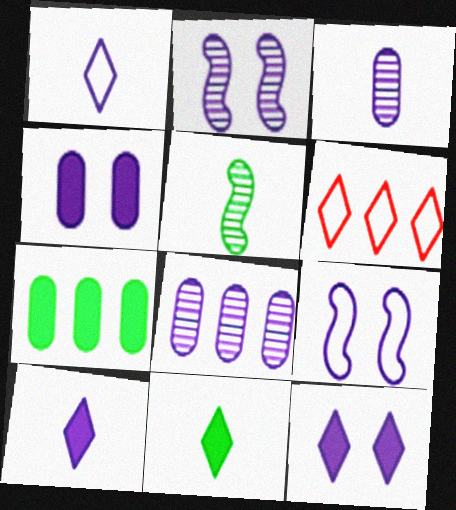[[4, 5, 6], 
[8, 9, 10]]